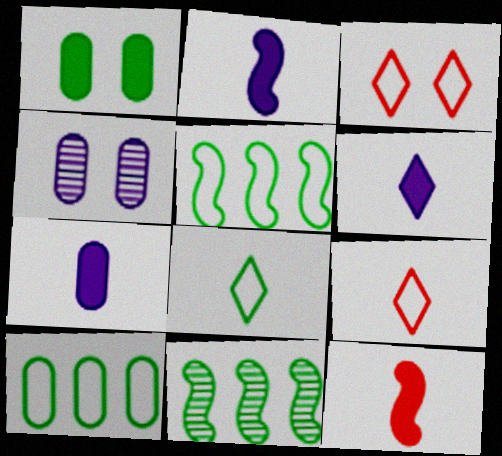[[1, 8, 11], 
[2, 6, 7], 
[3, 7, 11]]